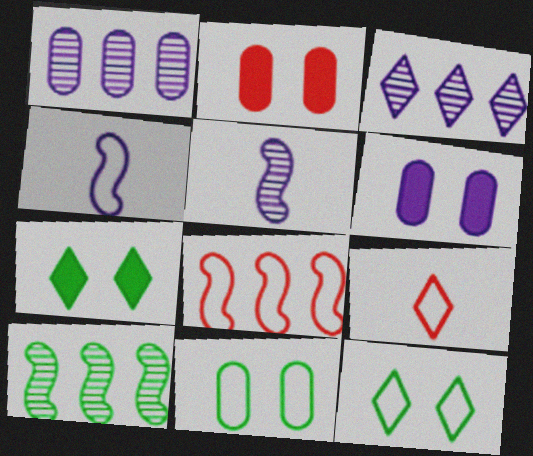[[3, 4, 6], 
[3, 7, 9], 
[6, 9, 10]]